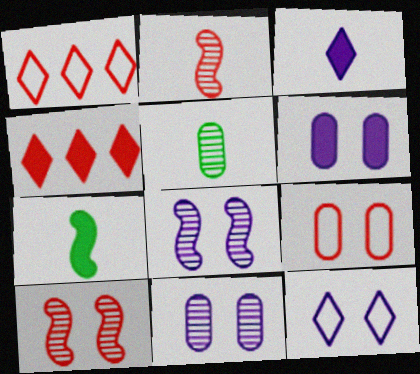[[1, 7, 11], 
[2, 4, 9], 
[4, 6, 7], 
[6, 8, 12]]